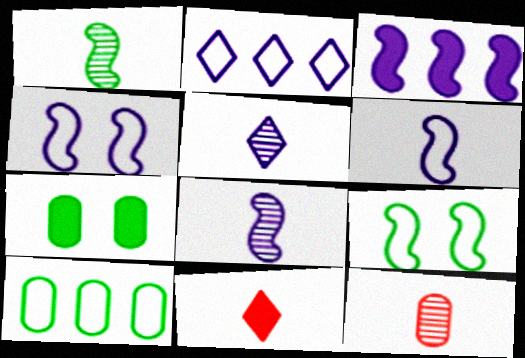[[1, 5, 12], 
[3, 4, 8], 
[3, 7, 11]]